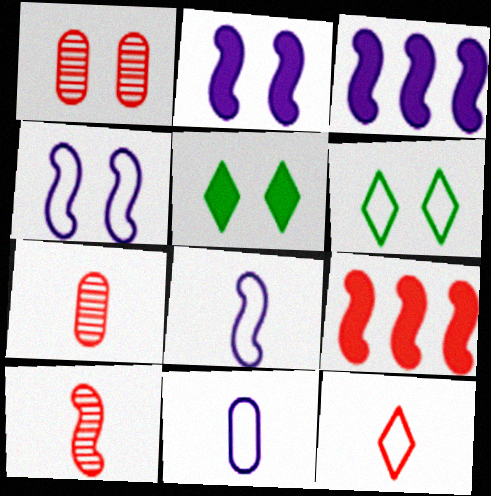[[1, 2, 6], 
[1, 4, 5], 
[1, 9, 12], 
[3, 6, 7]]